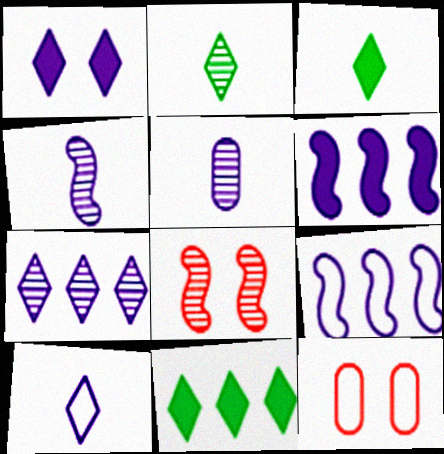[[1, 5, 9], 
[1, 7, 10], 
[2, 6, 12], 
[4, 11, 12]]